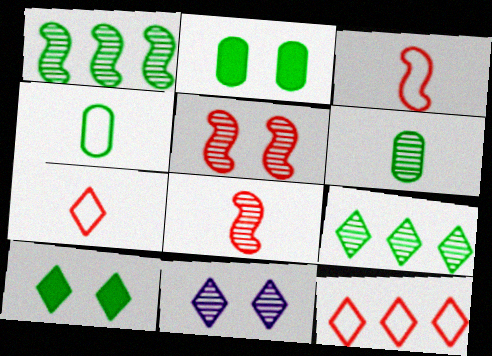[[1, 4, 10]]